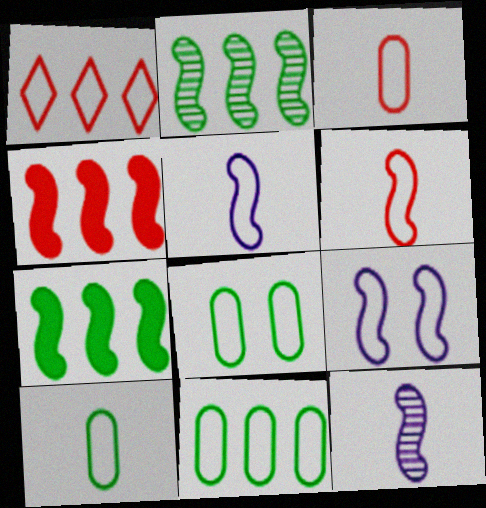[[1, 5, 8], 
[1, 9, 10], 
[8, 10, 11]]